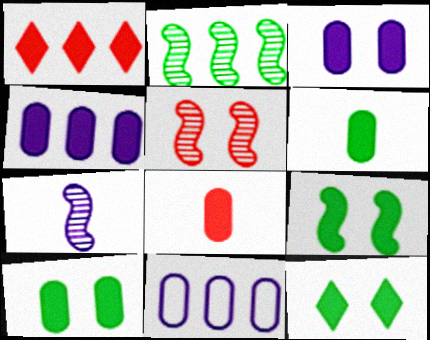[[1, 2, 11], 
[2, 5, 7], 
[4, 8, 10], 
[9, 10, 12]]